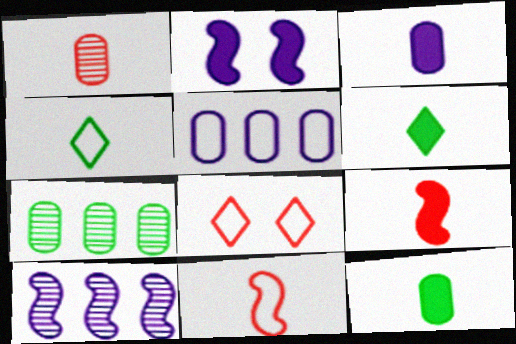[[3, 6, 9], 
[8, 10, 12]]